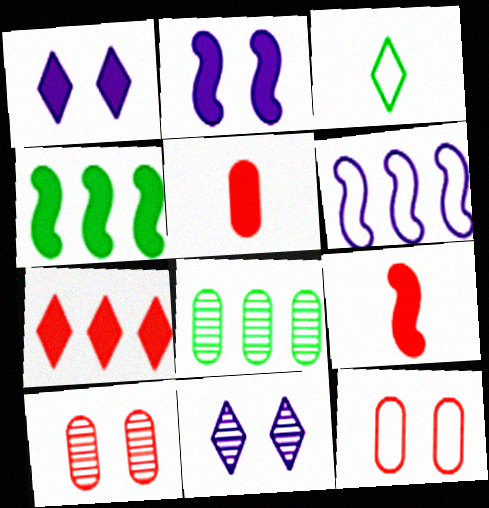[[1, 4, 5], 
[2, 4, 9], 
[3, 6, 12], 
[3, 7, 11], 
[6, 7, 8]]